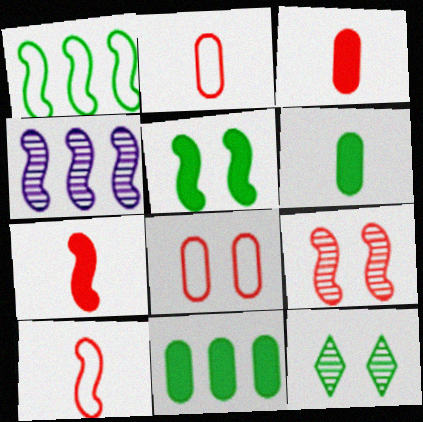[[1, 6, 12], 
[4, 5, 10]]